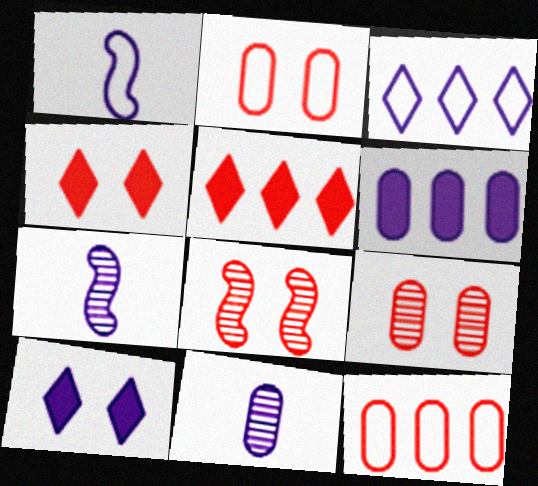[[2, 4, 8]]